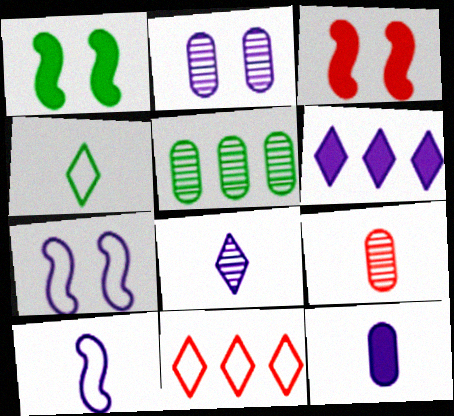[[1, 4, 5], 
[2, 5, 9], 
[2, 6, 10], 
[3, 9, 11], 
[8, 10, 12]]